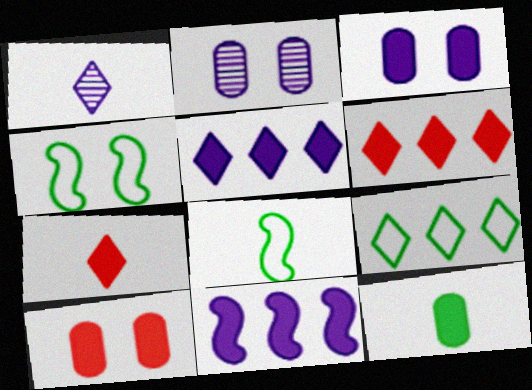[[2, 6, 8]]